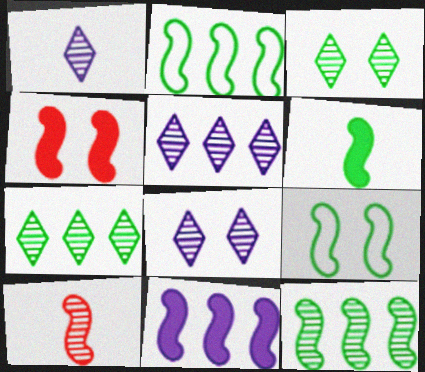[[1, 5, 8], 
[4, 6, 11], 
[6, 9, 12], 
[9, 10, 11]]